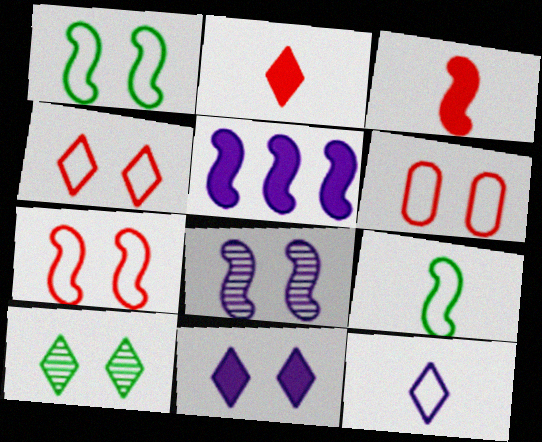[[4, 6, 7], 
[4, 10, 11]]